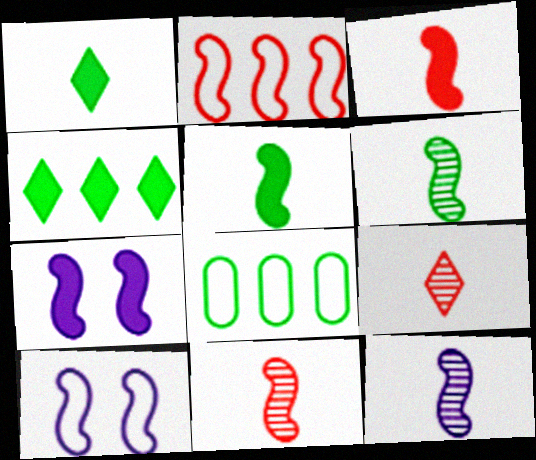[[2, 6, 7], 
[6, 11, 12], 
[7, 8, 9]]